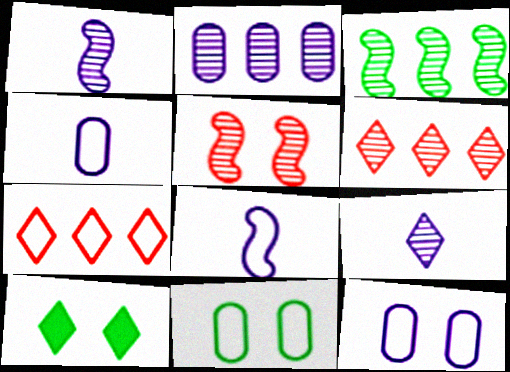[[1, 3, 5], 
[2, 3, 6], 
[5, 10, 12], 
[7, 8, 11], 
[7, 9, 10]]